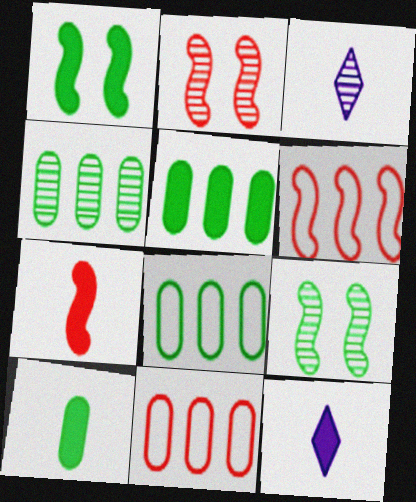[[1, 3, 11], 
[2, 3, 4], 
[2, 6, 7], 
[2, 8, 12], 
[4, 5, 8], 
[7, 10, 12], 
[9, 11, 12]]